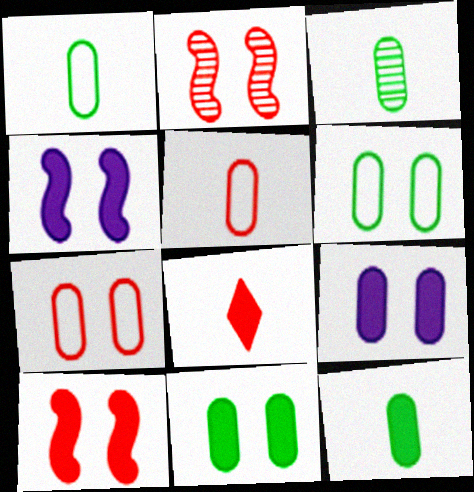[[1, 3, 12]]